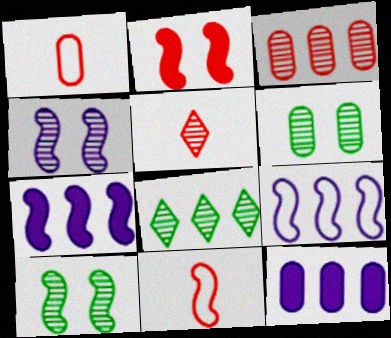[[1, 6, 12], 
[7, 10, 11]]